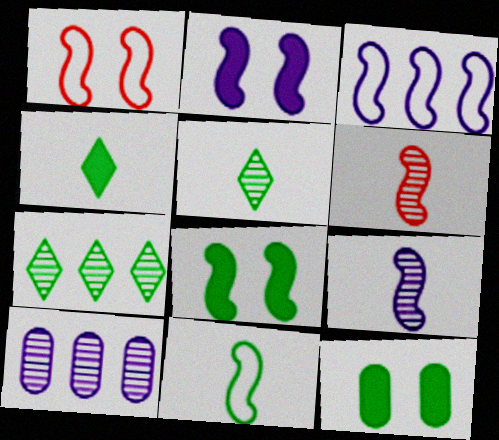[[1, 3, 11], 
[1, 4, 10], 
[2, 3, 9], 
[3, 6, 8], 
[7, 11, 12]]